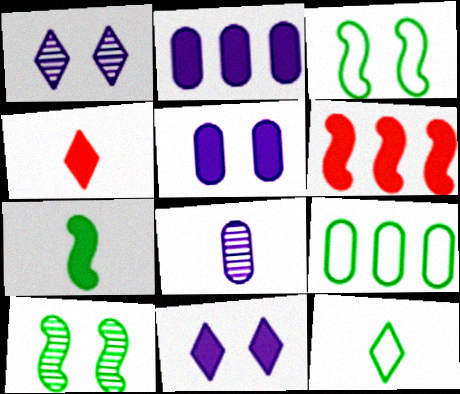[[3, 9, 12]]